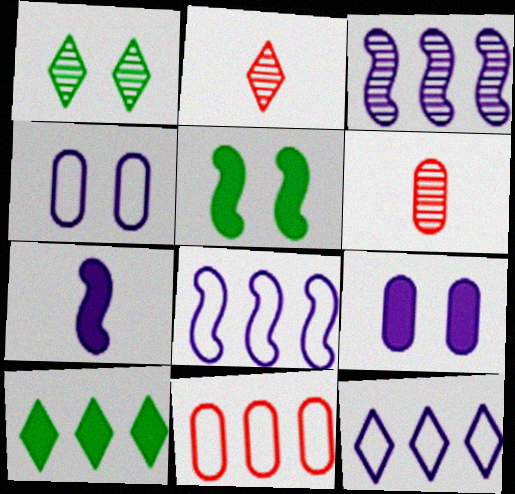[[1, 3, 6], 
[1, 7, 11], 
[3, 10, 11], 
[5, 6, 12]]